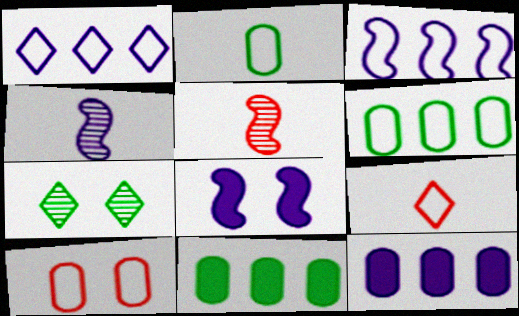[[3, 4, 8], 
[7, 8, 10]]